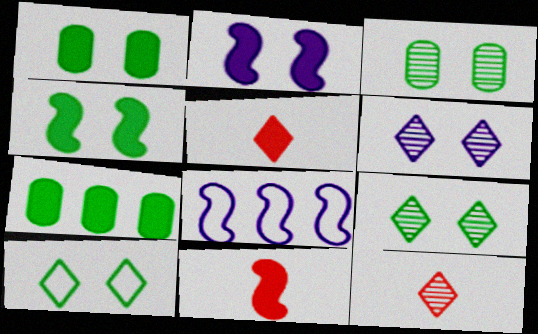[[1, 8, 12], 
[2, 5, 7], 
[3, 4, 10], 
[3, 5, 8]]